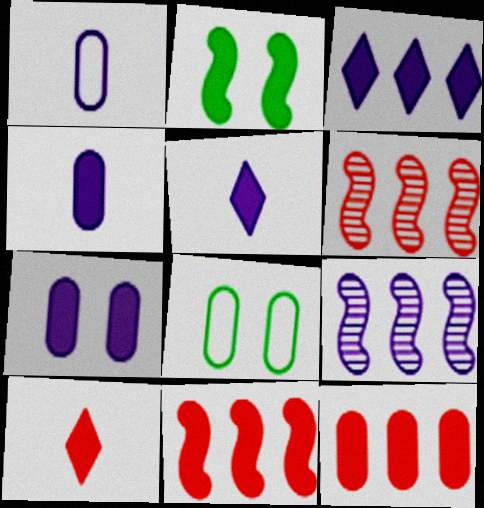[[2, 5, 12], 
[5, 6, 8], 
[8, 9, 10]]